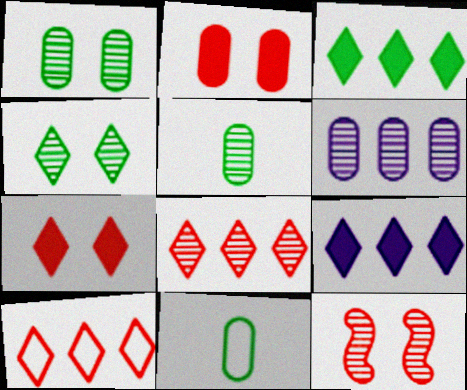[[2, 6, 11], 
[9, 11, 12]]